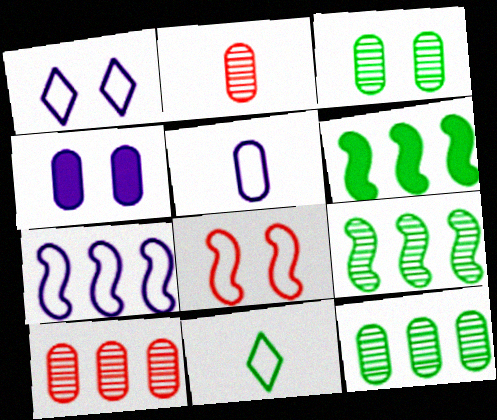[[1, 2, 6], 
[1, 5, 7], 
[3, 6, 11]]